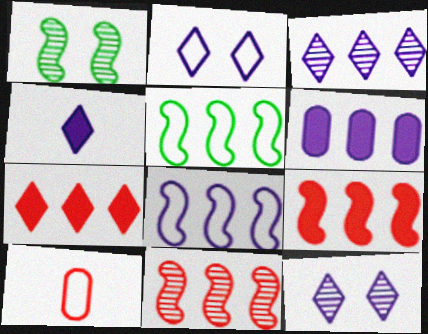[[2, 3, 4], 
[2, 5, 10], 
[3, 6, 8]]